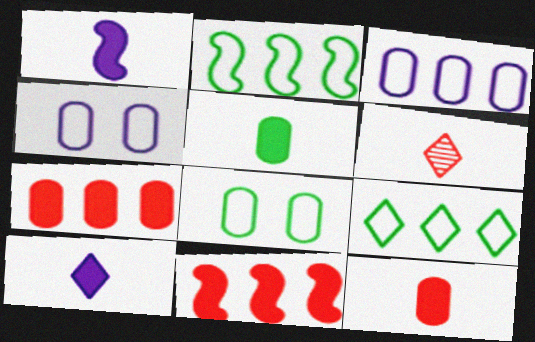[]